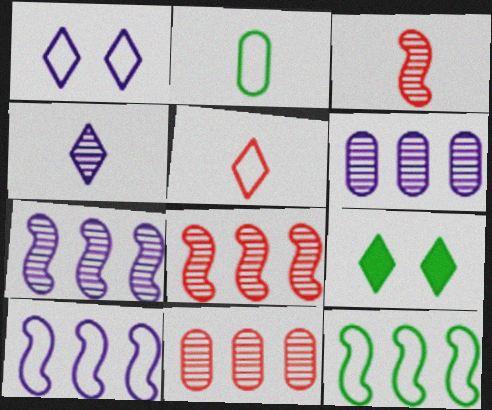[]